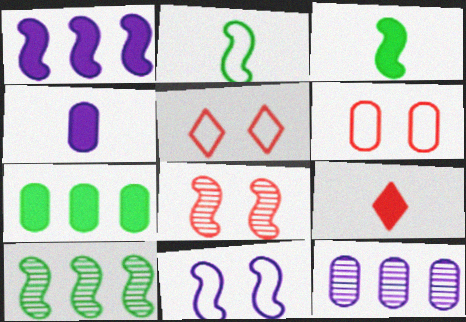[[1, 2, 8], 
[3, 4, 9], 
[3, 5, 12], 
[4, 5, 10]]